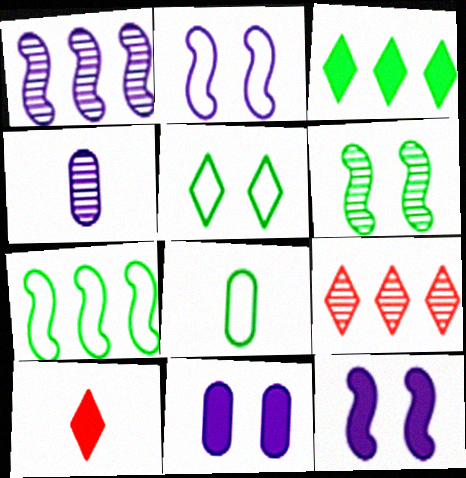[[3, 6, 8], 
[4, 6, 9], 
[5, 7, 8], 
[8, 9, 12]]